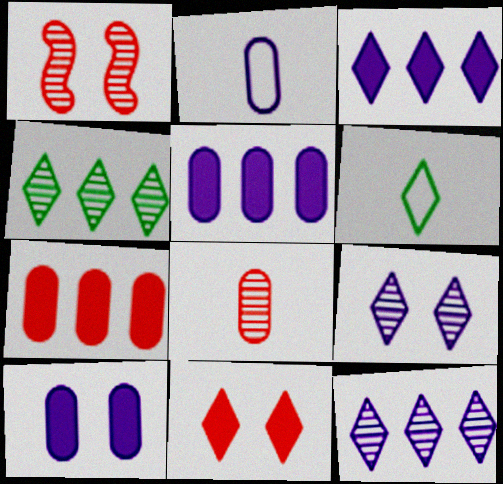[[1, 5, 6], 
[6, 11, 12]]